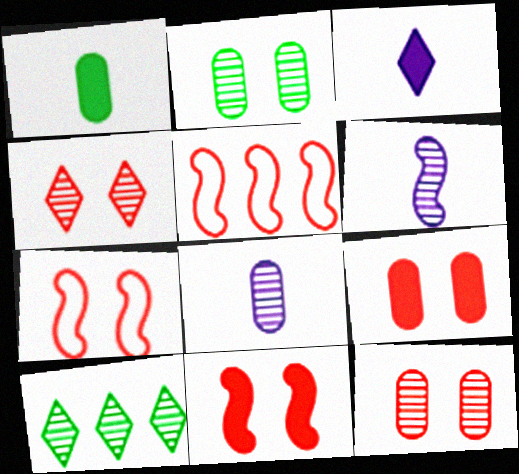[[2, 3, 5], 
[4, 7, 9], 
[6, 10, 12]]